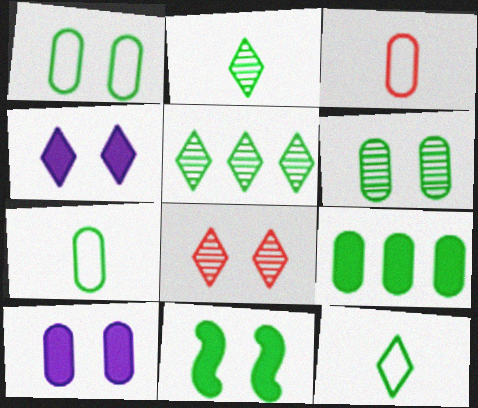[[5, 7, 11], 
[6, 7, 9]]